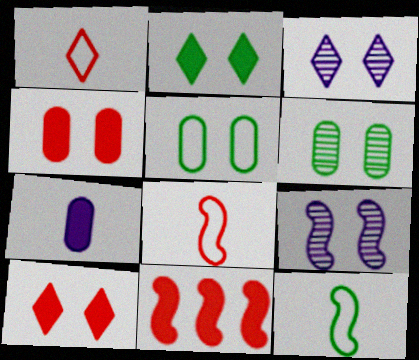[[2, 7, 11], 
[5, 9, 10], 
[9, 11, 12]]